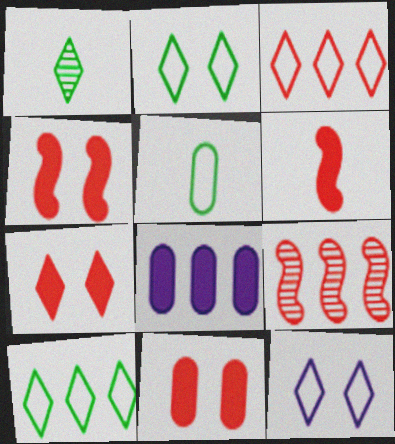[[4, 7, 11], 
[8, 9, 10]]